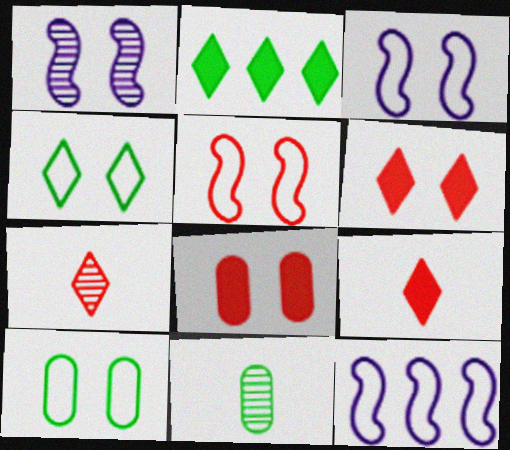[[1, 4, 8], 
[1, 6, 10], 
[6, 11, 12]]